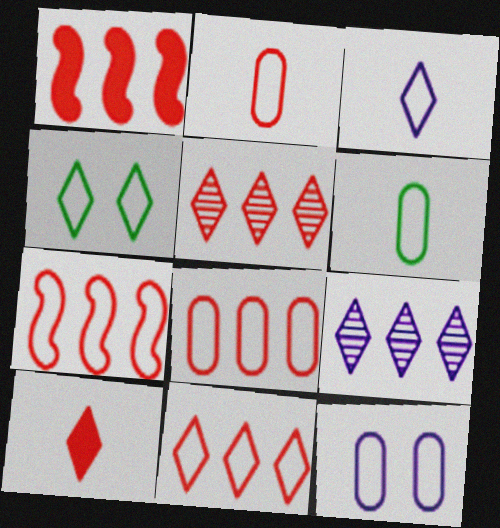[[1, 5, 8], 
[3, 4, 11], 
[4, 9, 10], 
[6, 8, 12], 
[7, 8, 11]]